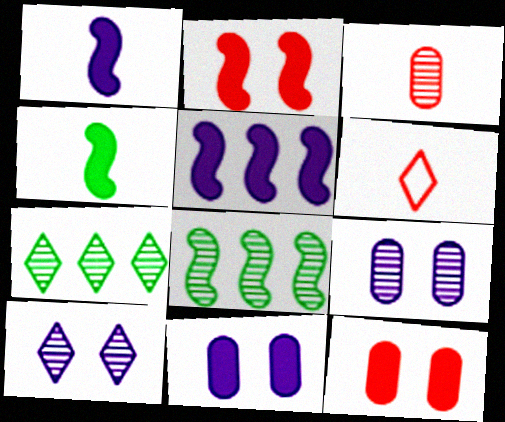[[2, 4, 5], 
[3, 8, 10], 
[6, 8, 11]]